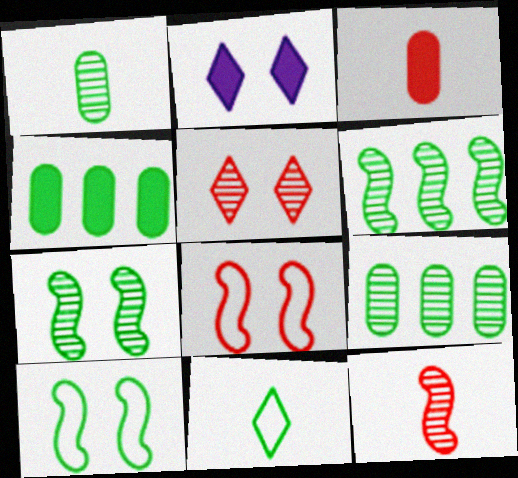[[4, 7, 11]]